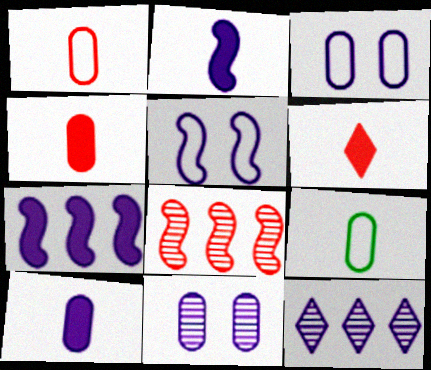[[2, 3, 12], 
[5, 10, 12]]